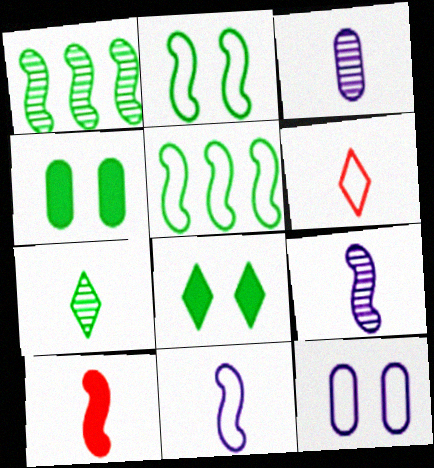[[4, 5, 7], 
[5, 6, 12]]